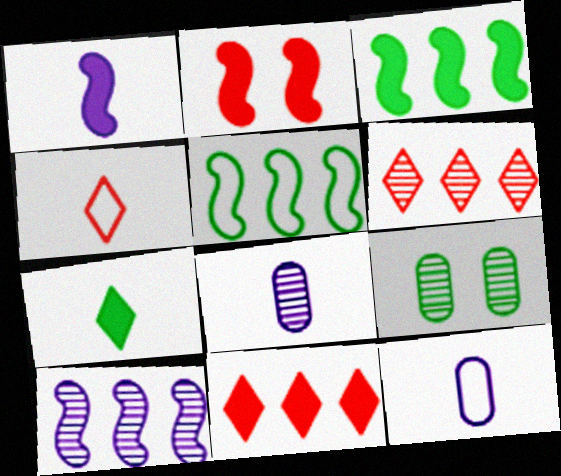[[1, 2, 3], 
[5, 7, 9]]